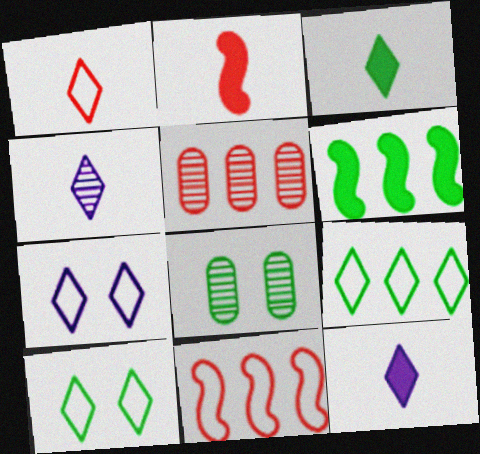[[1, 3, 4], 
[1, 7, 9], 
[8, 11, 12]]